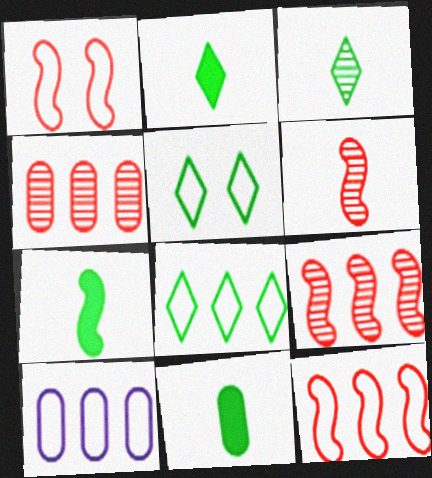[[2, 7, 11], 
[8, 10, 12]]